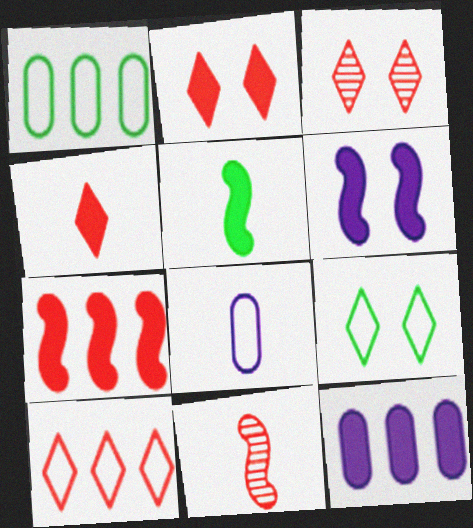[[2, 5, 12], 
[3, 4, 10], 
[5, 6, 7], 
[9, 11, 12]]